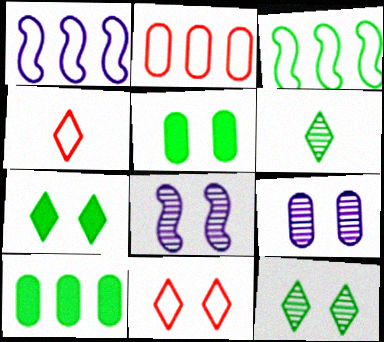[[3, 5, 6], 
[4, 8, 10], 
[5, 8, 11]]